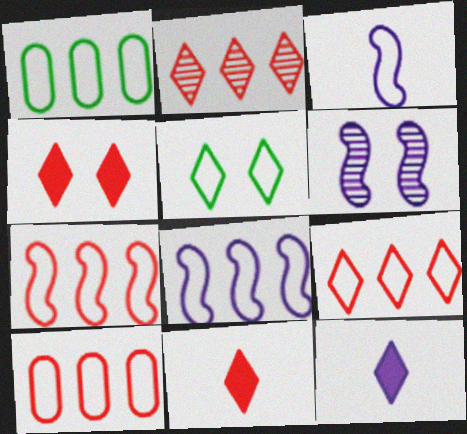[[1, 6, 11], 
[1, 8, 9], 
[2, 5, 12], 
[3, 5, 10], 
[7, 9, 10]]